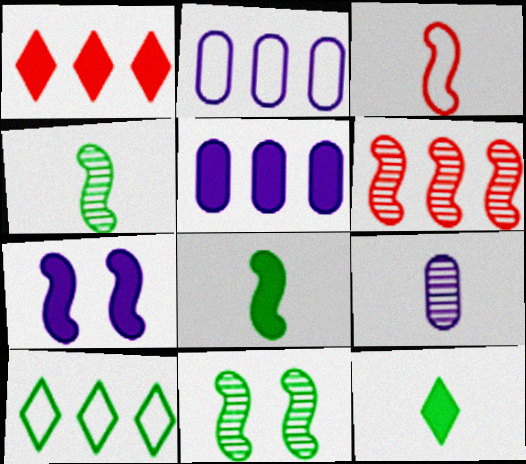[[3, 9, 12], 
[5, 6, 10]]